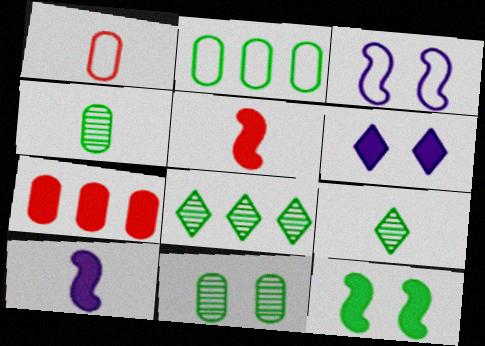[[1, 9, 10], 
[2, 9, 12], 
[3, 7, 9]]